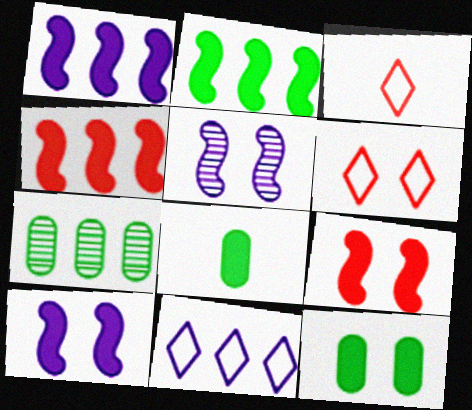[[1, 2, 4], 
[3, 7, 10], 
[4, 7, 11], 
[5, 6, 12]]